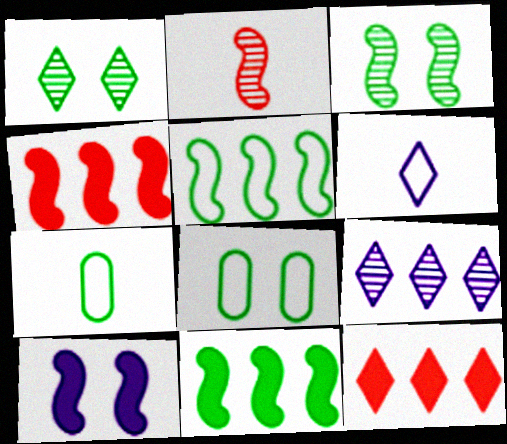[[1, 6, 12], 
[1, 7, 11], 
[2, 5, 10]]